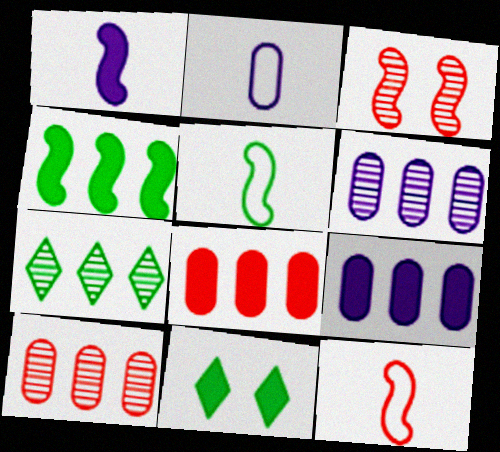[[1, 8, 11], 
[6, 11, 12]]